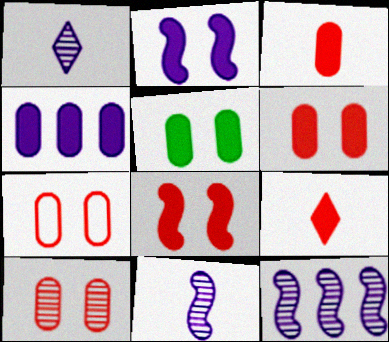[[3, 4, 5], 
[6, 7, 10]]